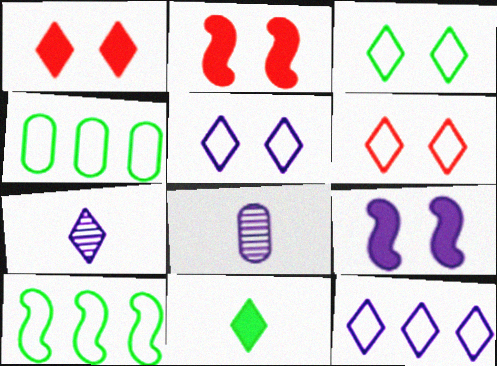[[1, 8, 10], 
[2, 4, 7], 
[3, 5, 6], 
[8, 9, 12]]